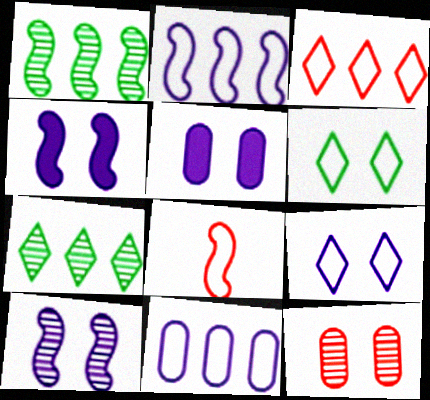[[1, 4, 8], 
[4, 6, 12], 
[5, 7, 8], 
[5, 9, 10], 
[6, 8, 11]]